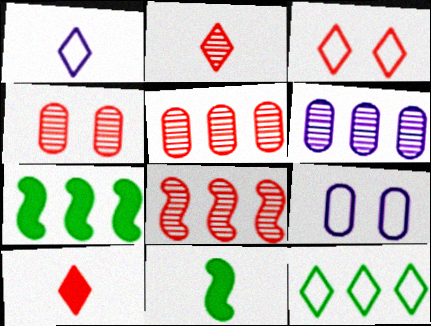[[1, 3, 12], 
[1, 4, 7], 
[2, 4, 8], 
[2, 7, 9], 
[3, 6, 11]]